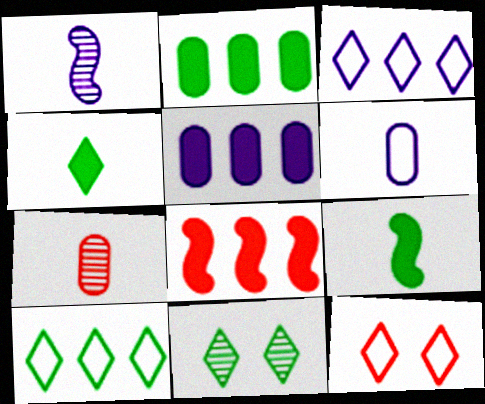[[1, 2, 12], 
[4, 10, 11], 
[6, 8, 11], 
[7, 8, 12]]